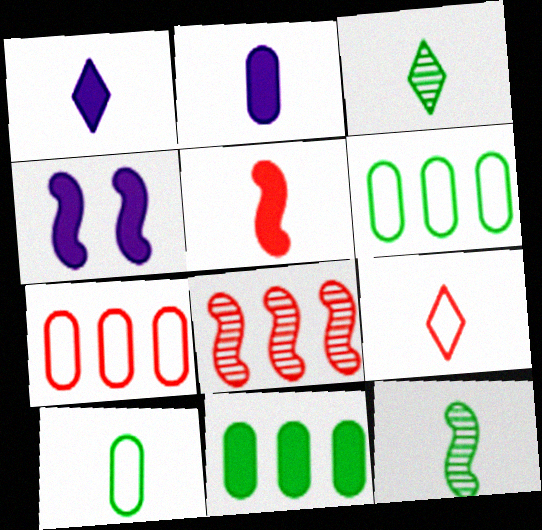[[1, 3, 9], 
[2, 9, 12], 
[3, 4, 7]]